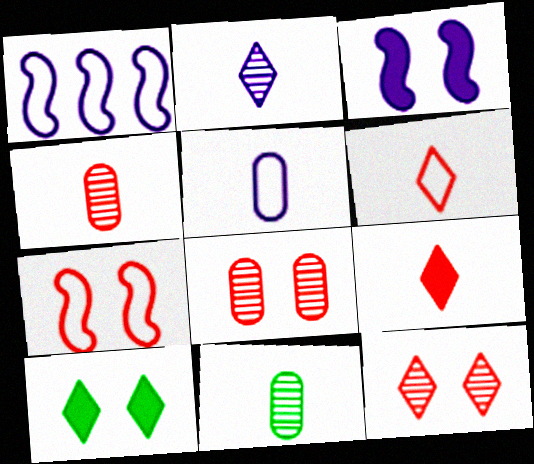[[1, 4, 10]]